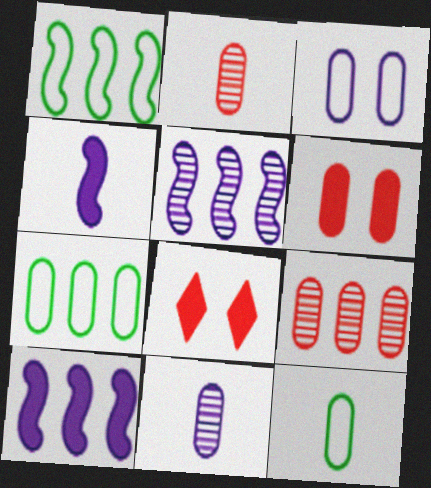[[1, 8, 11], 
[5, 8, 12], 
[6, 7, 11]]